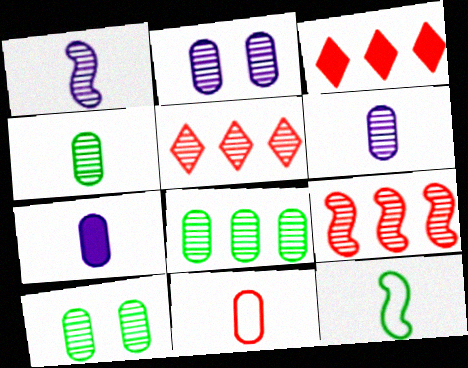[[1, 5, 10], 
[2, 3, 12], 
[4, 7, 11], 
[4, 8, 10]]